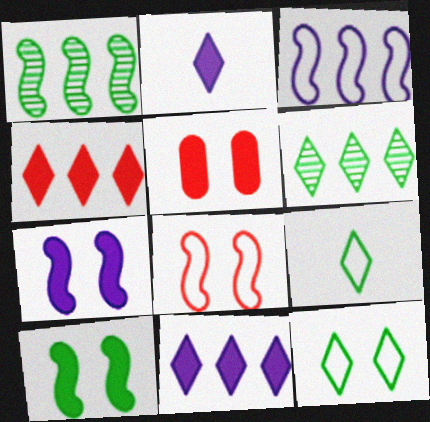[]